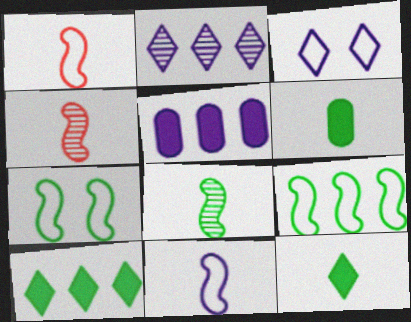[]